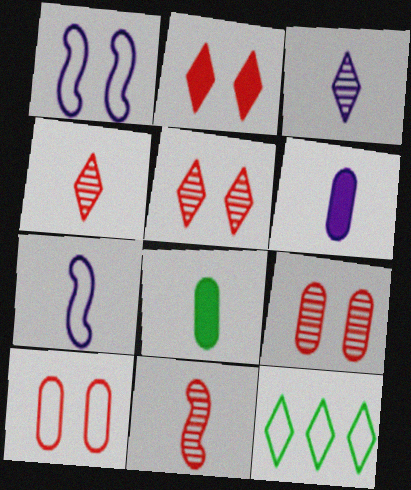[[2, 3, 12], 
[3, 6, 7], 
[4, 7, 8], 
[7, 10, 12]]